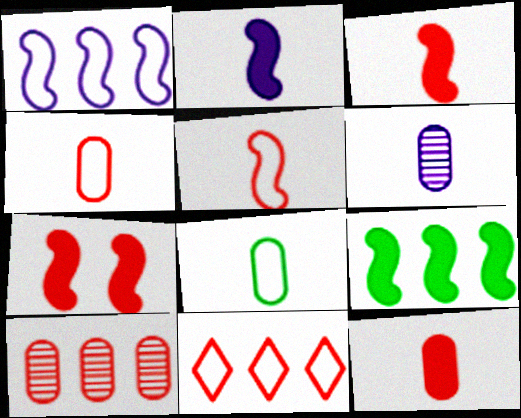[[2, 7, 9], 
[6, 8, 12]]